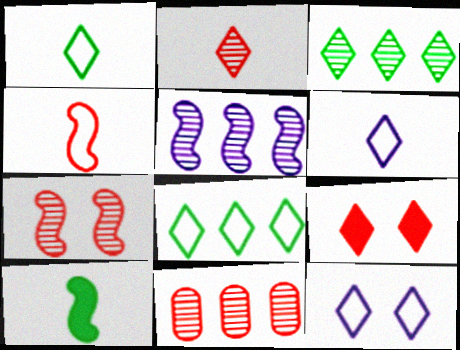[[2, 7, 11], 
[3, 5, 11], 
[3, 6, 9], 
[4, 9, 11], 
[10, 11, 12]]